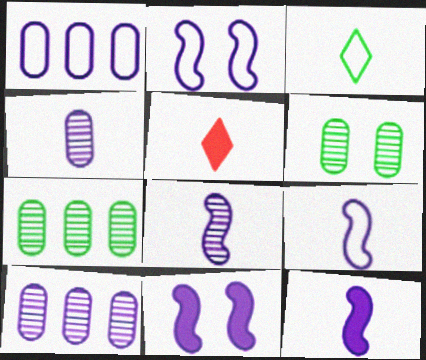[[2, 5, 7], 
[8, 9, 12]]